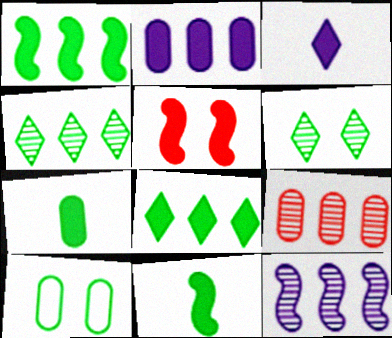[[4, 9, 12], 
[4, 10, 11]]